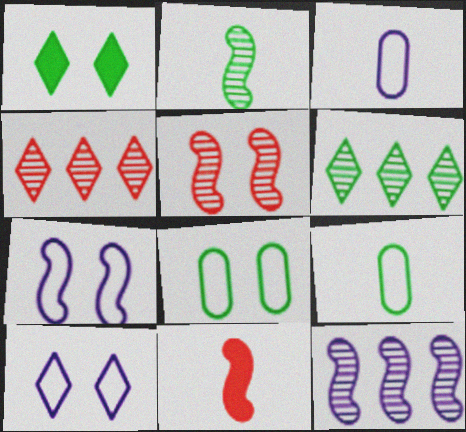[[2, 5, 12]]